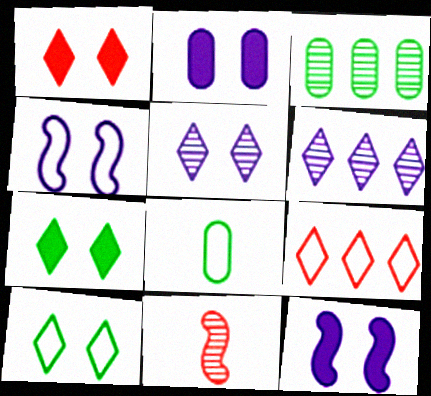[[1, 5, 10], 
[2, 4, 5], 
[3, 5, 11], 
[4, 8, 9]]